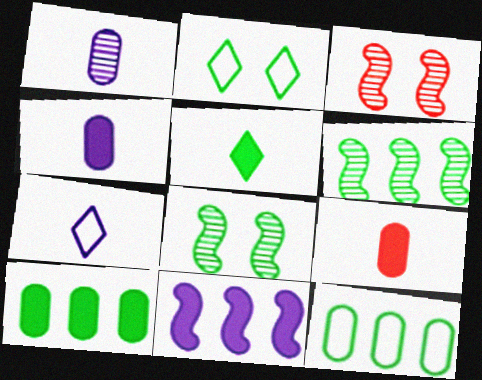[[3, 7, 10], 
[5, 8, 12]]